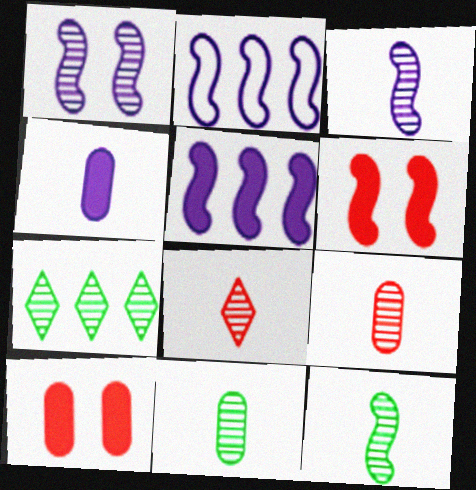[[1, 7, 9], 
[2, 6, 12], 
[3, 8, 11]]